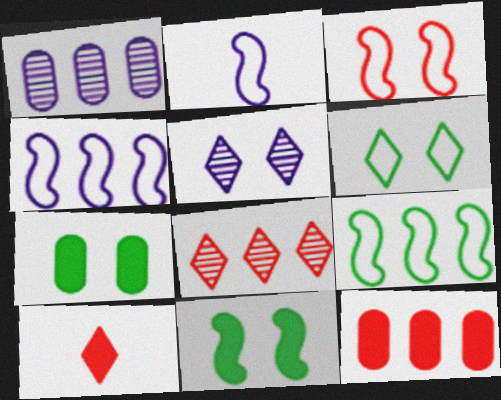[[2, 3, 9], 
[2, 7, 8], 
[3, 5, 7]]